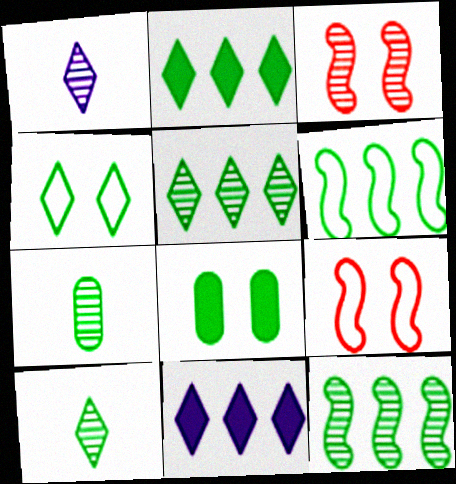[[2, 4, 10], 
[6, 8, 10], 
[7, 9, 11]]